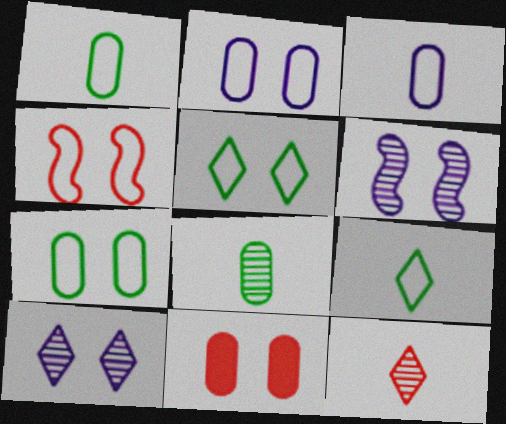[[2, 4, 5], 
[5, 6, 11]]